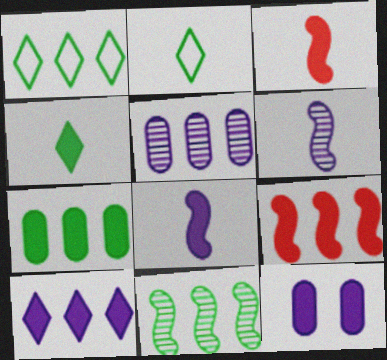[[1, 5, 9], 
[1, 7, 11], 
[4, 9, 12], 
[7, 9, 10], 
[8, 10, 12]]